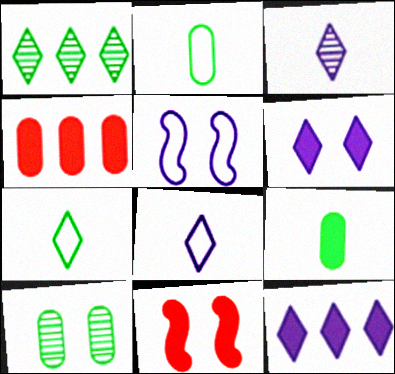[[9, 11, 12]]